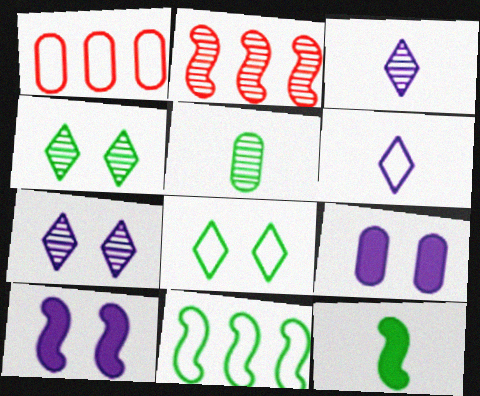[[1, 5, 9], 
[1, 7, 12], 
[2, 5, 7]]